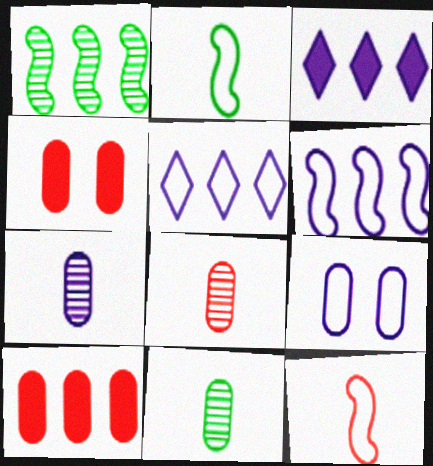[[1, 5, 10], 
[7, 8, 11], 
[9, 10, 11]]